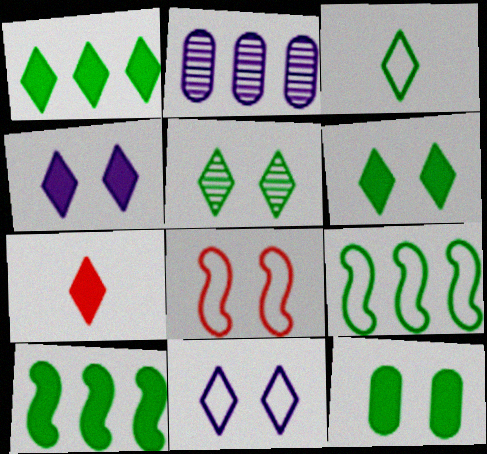[[1, 3, 5], 
[1, 4, 7]]